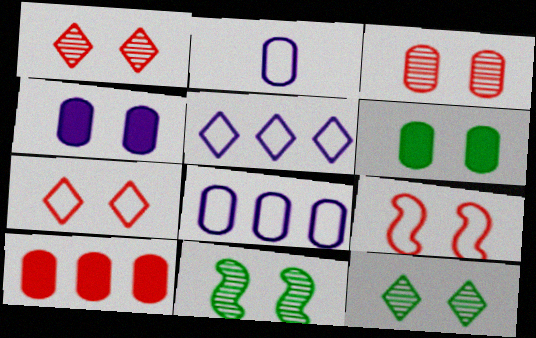[[4, 7, 11], 
[4, 9, 12]]